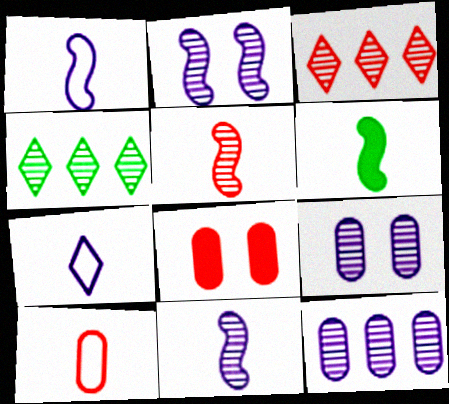[[1, 4, 8], 
[1, 5, 6], 
[4, 5, 9]]